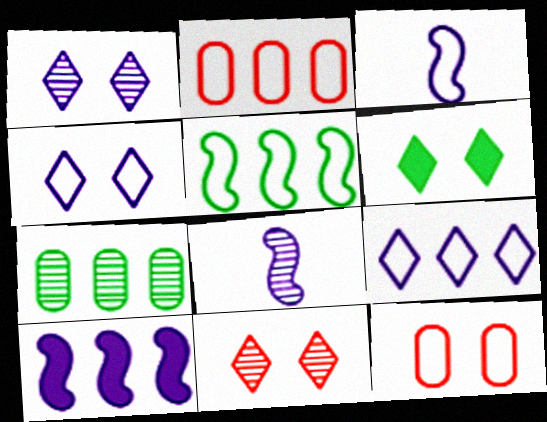[[2, 5, 9], 
[2, 6, 8], 
[4, 6, 11], 
[7, 8, 11]]